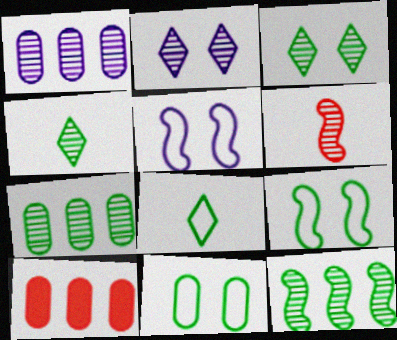[[1, 3, 6], 
[2, 6, 7], 
[4, 5, 10]]